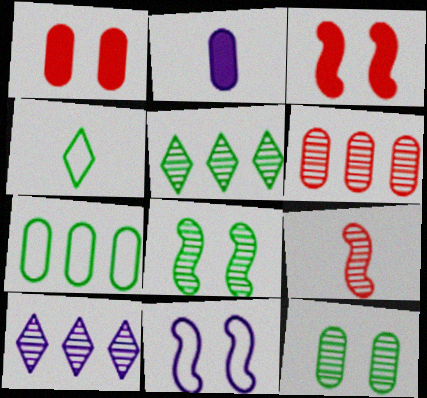[[2, 4, 9], 
[2, 10, 11], 
[3, 8, 11], 
[9, 10, 12]]